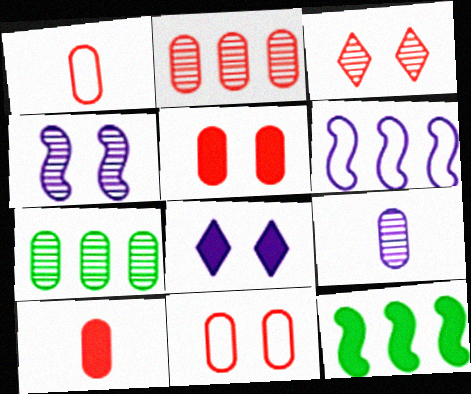[[1, 2, 5], 
[2, 10, 11], 
[6, 8, 9], 
[8, 10, 12]]